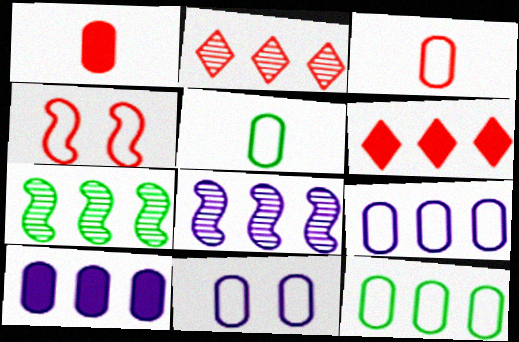[[1, 2, 4], 
[3, 11, 12], 
[6, 7, 9], 
[6, 8, 12]]